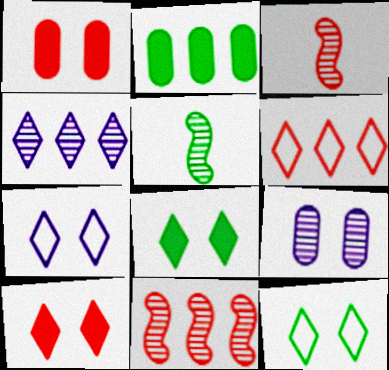[[1, 3, 6], 
[2, 3, 7], 
[2, 5, 12]]